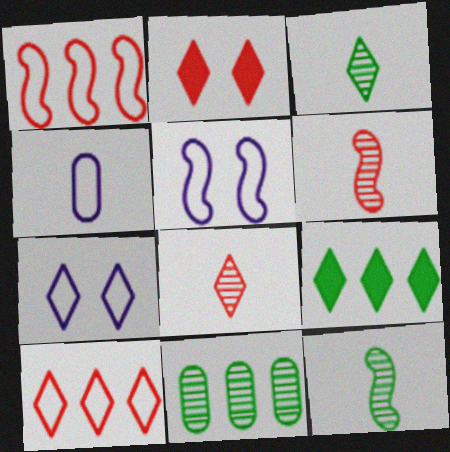[[2, 8, 10], 
[7, 8, 9]]